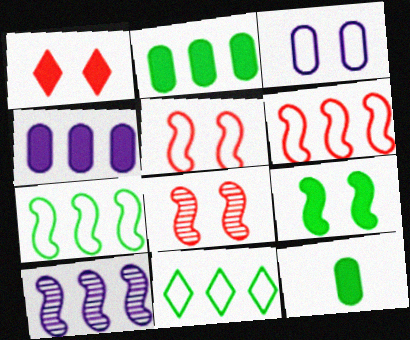[]